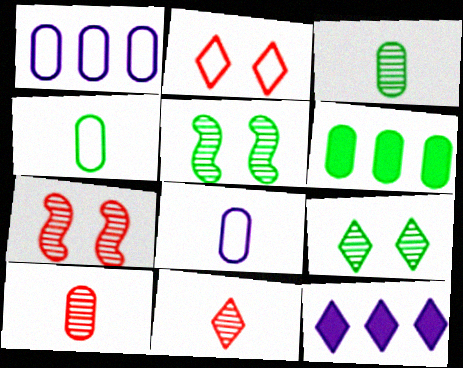[[4, 7, 12]]